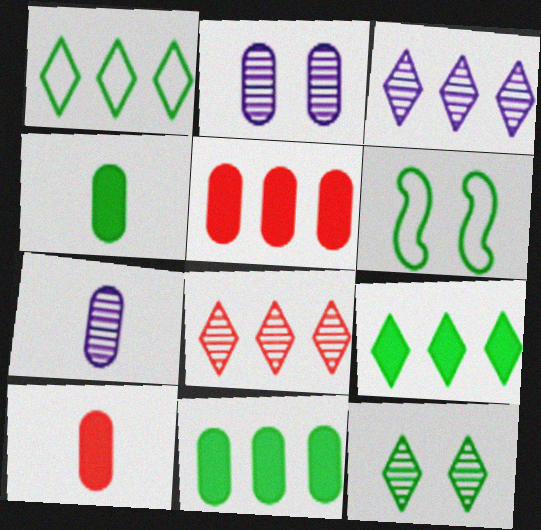[[3, 6, 10]]